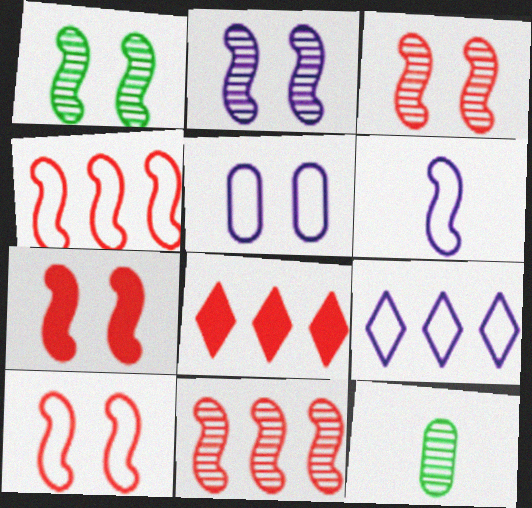[[1, 2, 3], 
[3, 7, 10], 
[5, 6, 9], 
[7, 9, 12]]